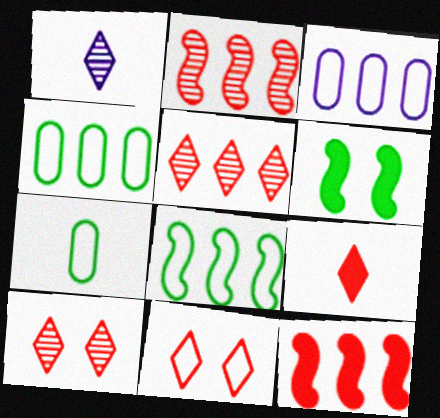[[5, 9, 11]]